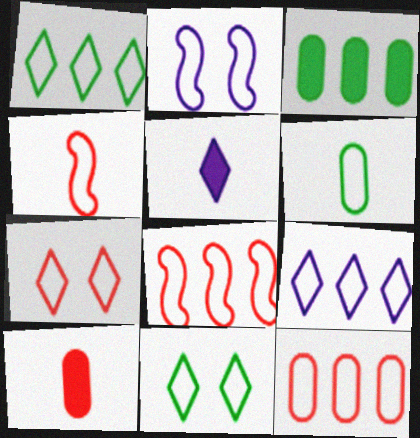[[4, 7, 12]]